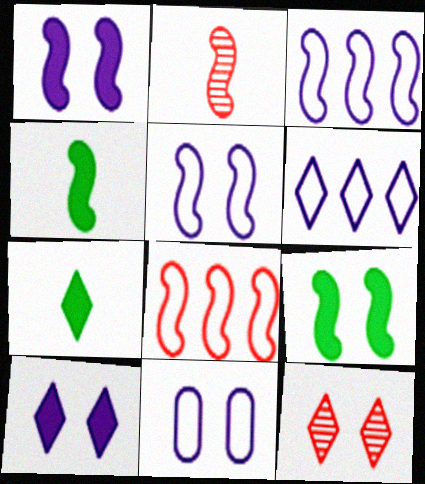[[2, 3, 9], 
[6, 7, 12], 
[9, 11, 12]]